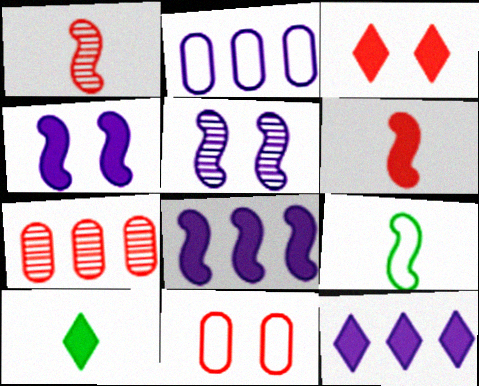[[3, 10, 12]]